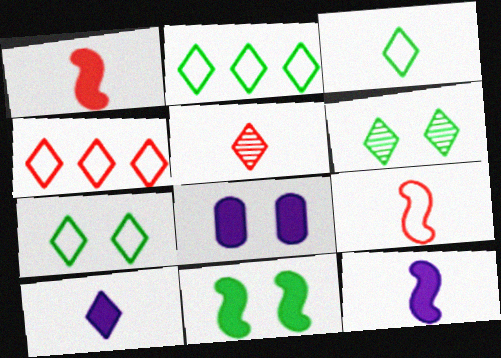[[2, 3, 7], 
[3, 5, 10], 
[4, 6, 10]]